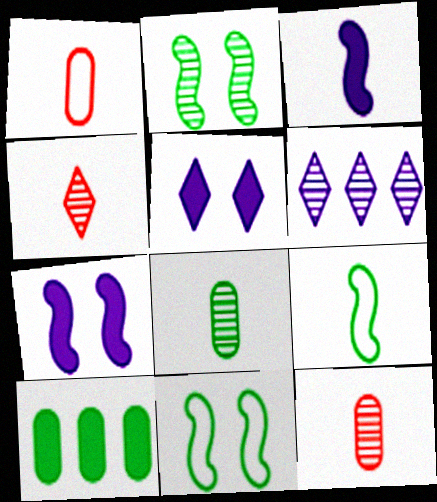[[2, 6, 12]]